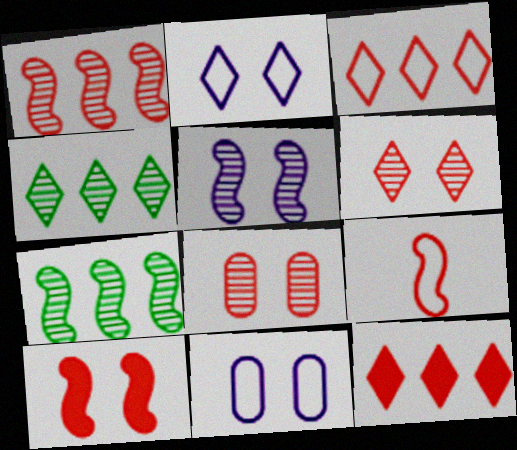[[1, 9, 10], 
[8, 9, 12]]